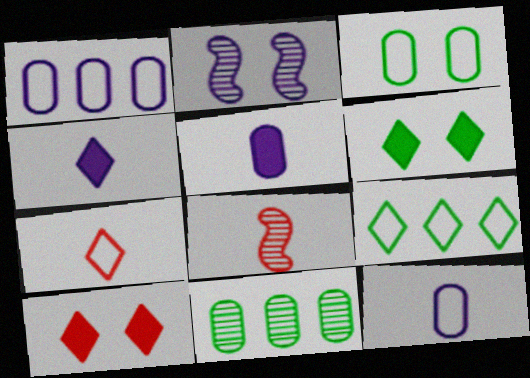[[1, 2, 4], 
[1, 6, 8], 
[2, 3, 10]]